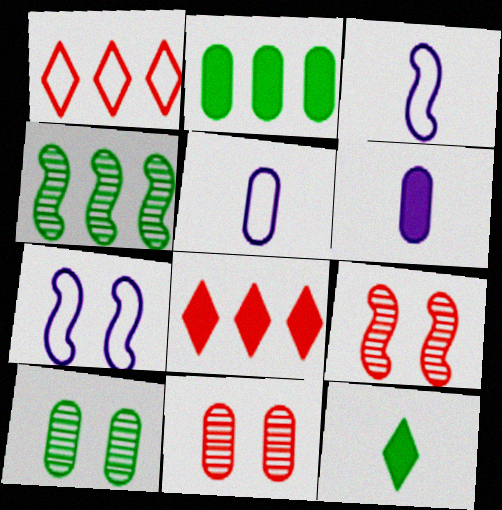[[2, 5, 11], 
[3, 8, 10]]